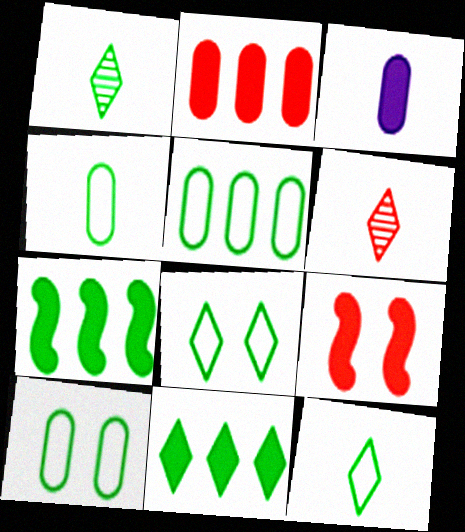[[1, 7, 10], 
[1, 8, 11], 
[3, 9, 11], 
[4, 5, 10]]